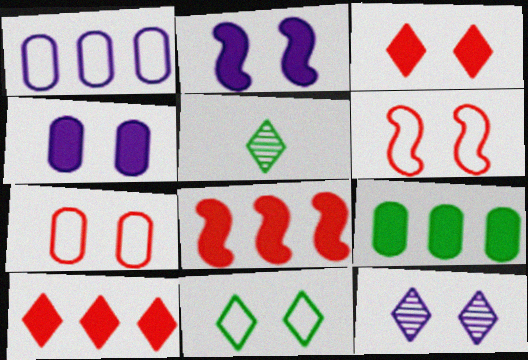[[3, 11, 12]]